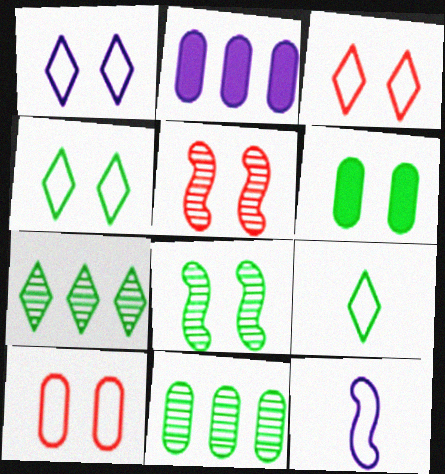[[1, 3, 4], 
[1, 5, 6], 
[2, 5, 9], 
[4, 6, 8]]